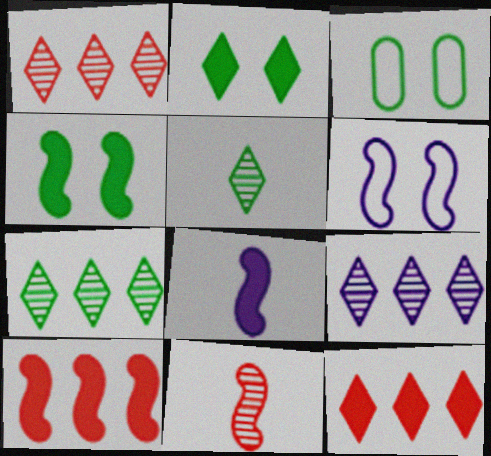[[1, 3, 8], 
[1, 7, 9], 
[4, 8, 10]]